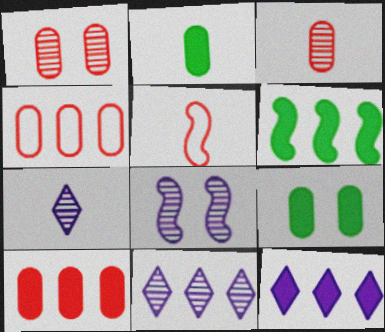[[2, 5, 7], 
[4, 6, 11], 
[5, 6, 8], 
[5, 9, 11], 
[6, 10, 12]]